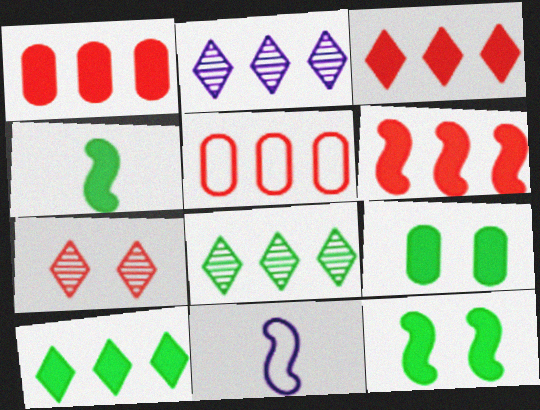[[1, 3, 6], 
[4, 9, 10]]